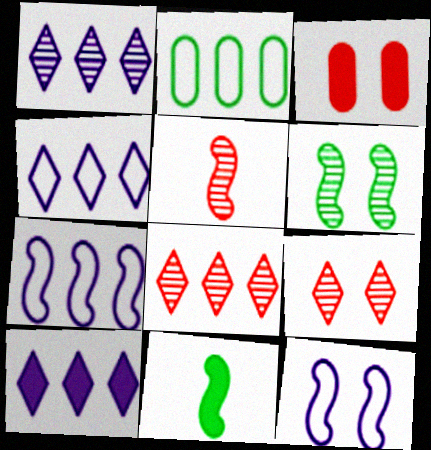[[1, 4, 10], 
[3, 10, 11]]